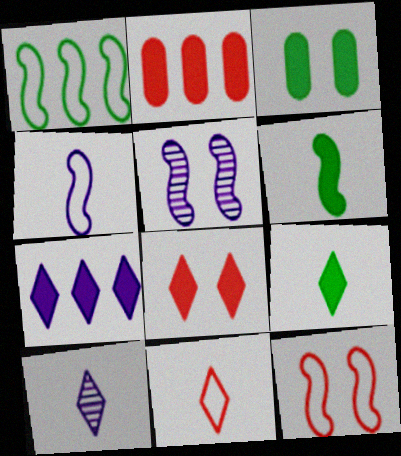[[1, 4, 12], 
[7, 8, 9], 
[9, 10, 11]]